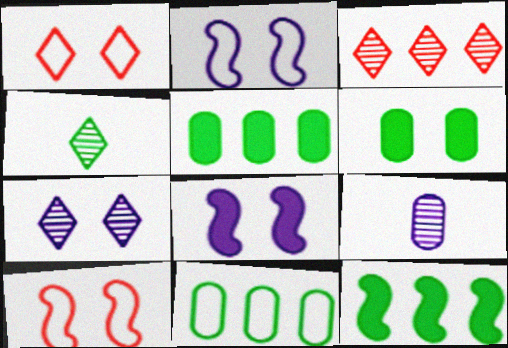[[1, 9, 12], 
[3, 4, 7], 
[6, 7, 10]]